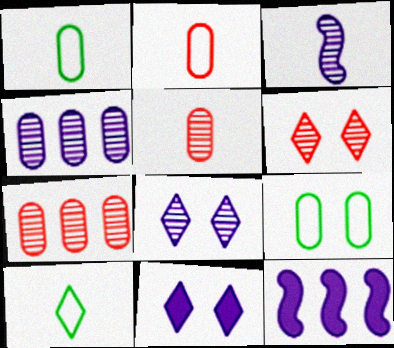[[1, 6, 12], 
[3, 4, 8]]